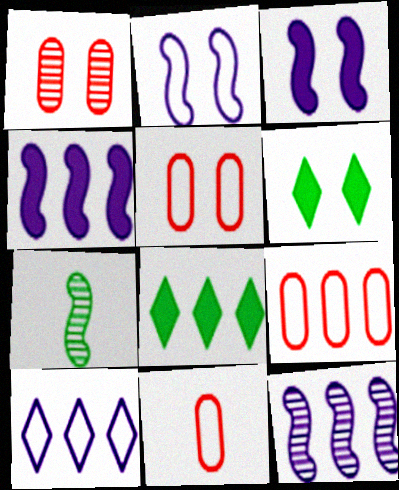[[1, 2, 6], 
[5, 9, 11], 
[6, 11, 12], 
[8, 9, 12]]